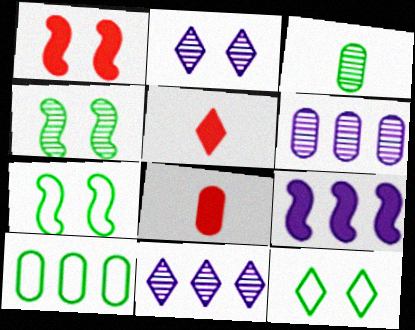[[5, 6, 7], 
[5, 11, 12], 
[7, 8, 11]]